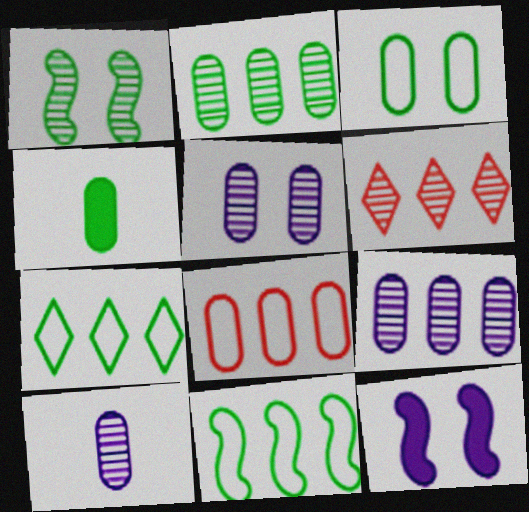[[1, 4, 7], 
[1, 6, 10], 
[2, 3, 4], 
[4, 5, 8], 
[5, 9, 10]]